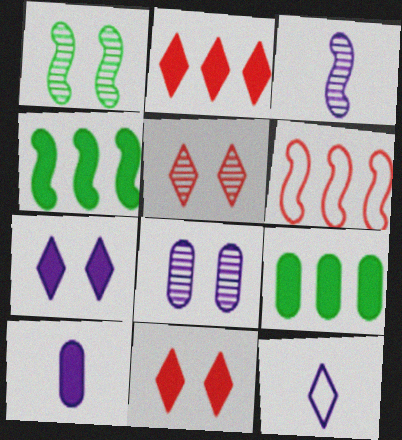[[1, 5, 8], 
[3, 10, 12], 
[4, 10, 11]]